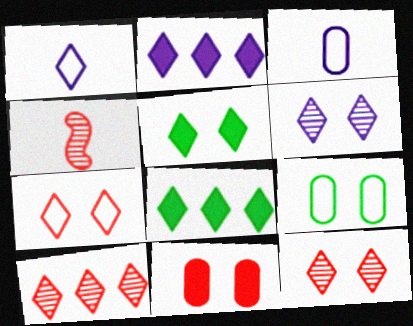[[1, 2, 6], 
[1, 5, 10], 
[1, 8, 12], 
[2, 4, 9], 
[5, 6, 7]]